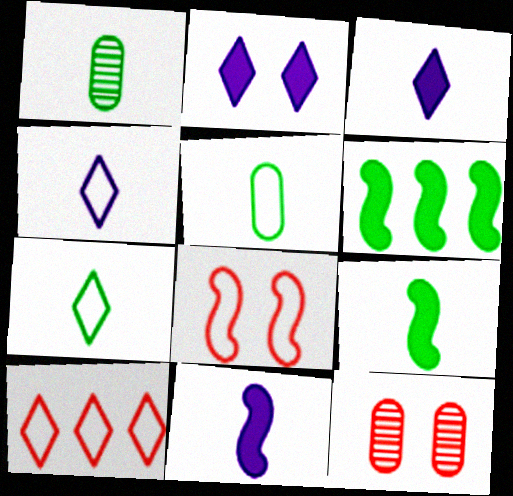[[1, 7, 9], 
[4, 6, 12]]